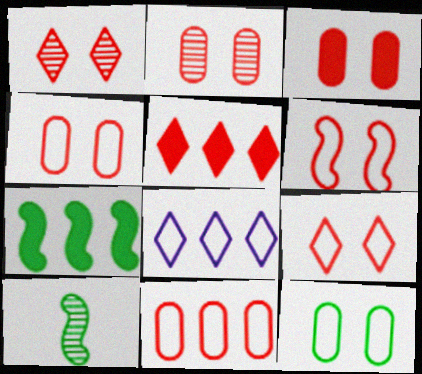[[1, 3, 6], 
[2, 3, 4], 
[3, 8, 10], 
[4, 6, 9]]